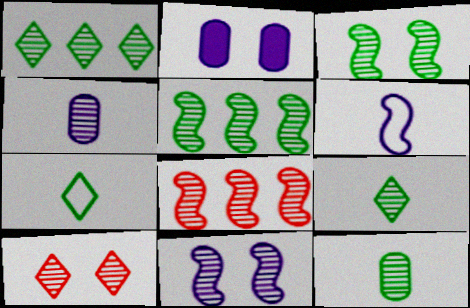[[1, 3, 12], 
[2, 7, 8], 
[4, 5, 10]]